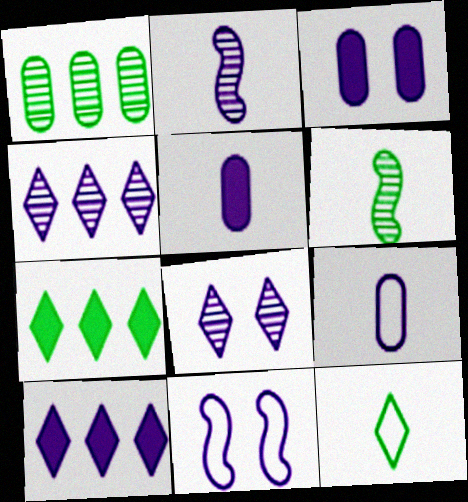[[3, 8, 11], 
[4, 5, 11]]